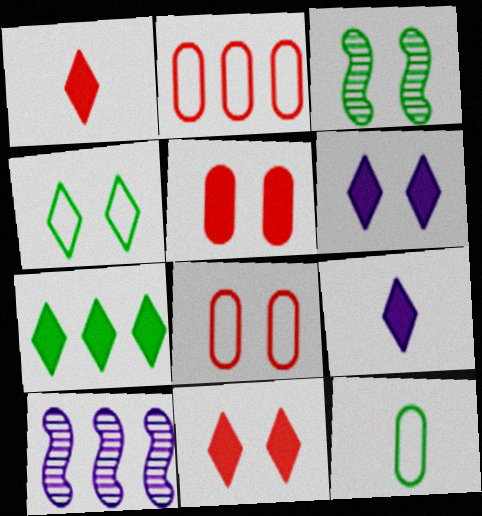[[1, 6, 7], 
[2, 3, 9], 
[2, 7, 10], 
[3, 6, 8], 
[3, 7, 12], 
[7, 9, 11], 
[10, 11, 12]]